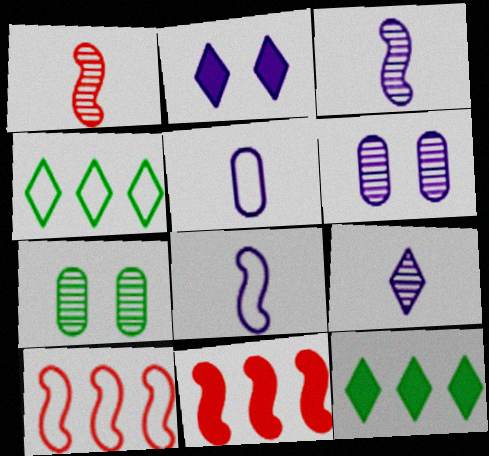[]